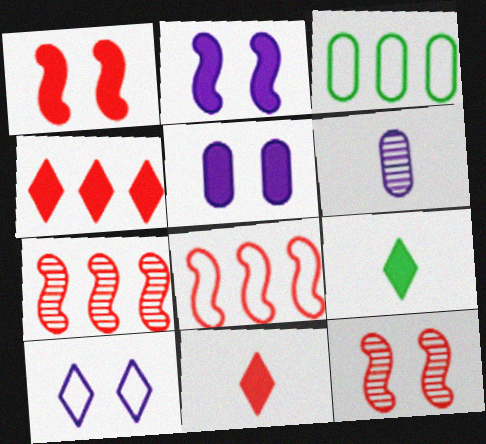[]